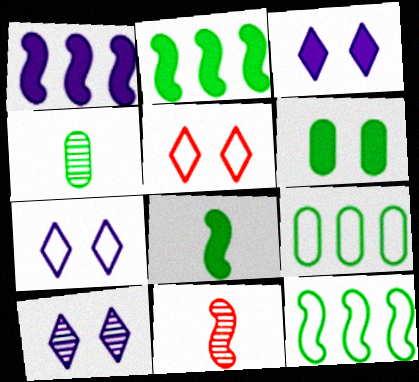[[1, 4, 5], 
[3, 7, 10], 
[3, 9, 11], 
[4, 6, 9]]